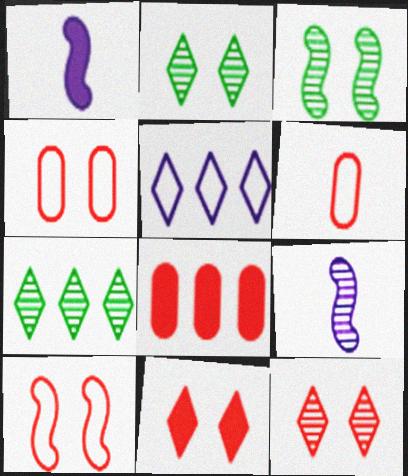[[1, 4, 7]]